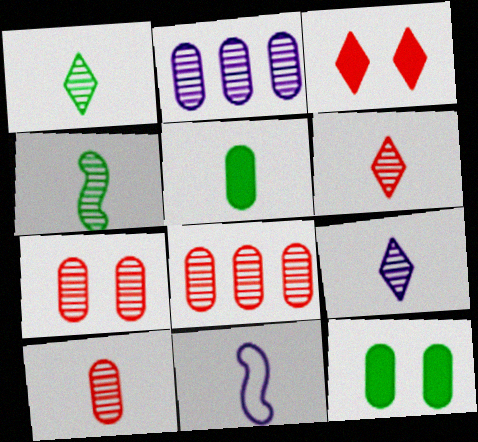[[1, 6, 9], 
[4, 9, 10], 
[5, 6, 11], 
[7, 8, 10]]